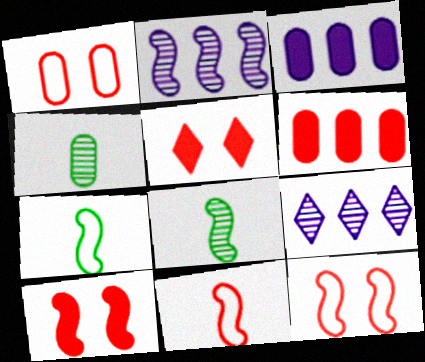[[1, 3, 4], 
[2, 7, 10]]